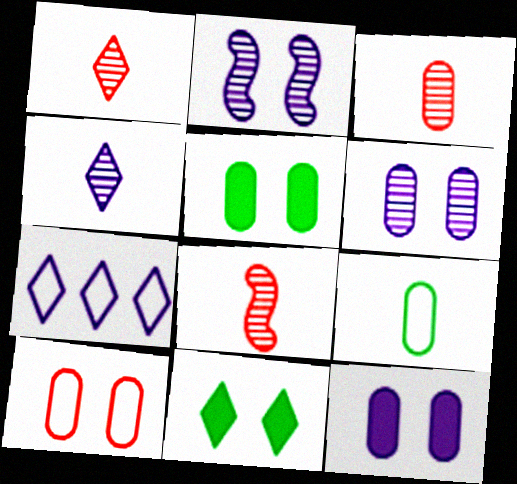[[1, 3, 8], 
[1, 7, 11], 
[2, 10, 11], 
[5, 6, 10], 
[5, 7, 8]]